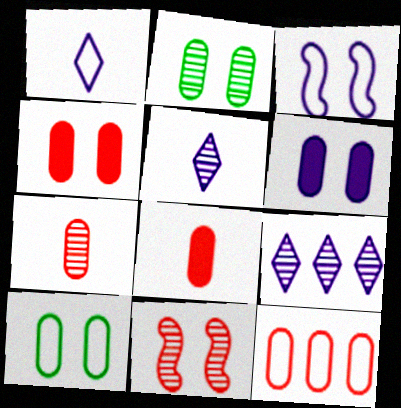[[4, 7, 12]]